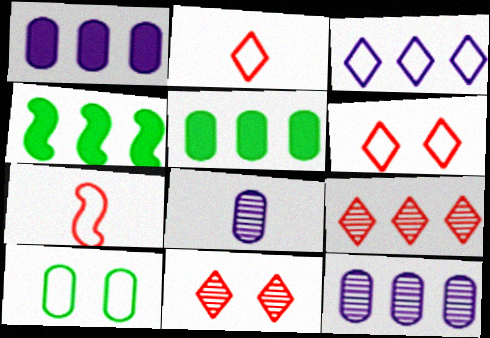[[3, 7, 10], 
[4, 6, 8]]